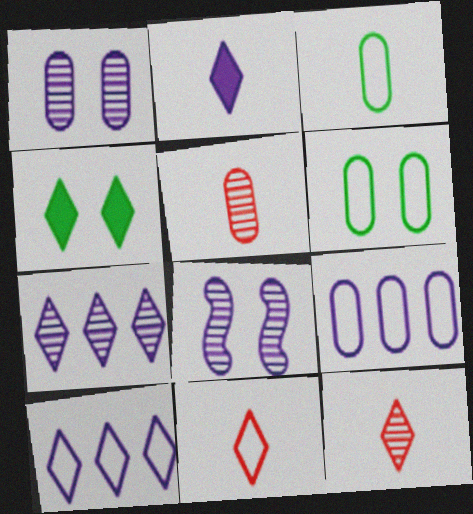[[2, 8, 9], 
[4, 7, 11], 
[4, 10, 12]]